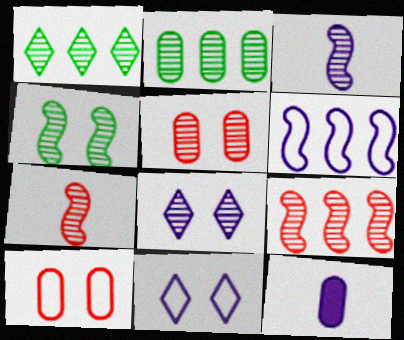[[1, 3, 5], 
[2, 7, 8], 
[2, 10, 12], 
[3, 4, 9], 
[4, 5, 8], 
[6, 8, 12]]